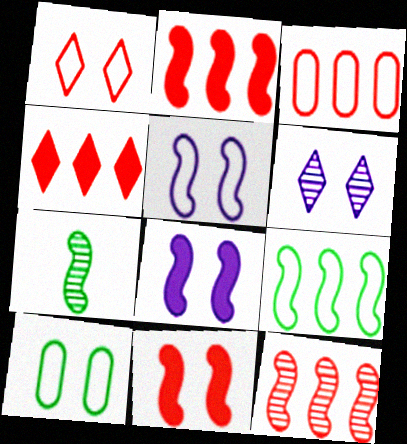[[1, 5, 10], 
[2, 5, 7], 
[3, 4, 12], 
[6, 10, 11]]